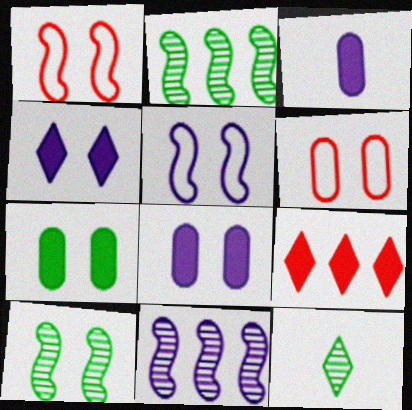[[4, 6, 10]]